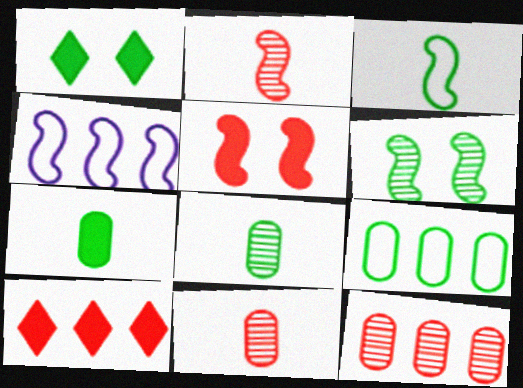[[1, 4, 11]]